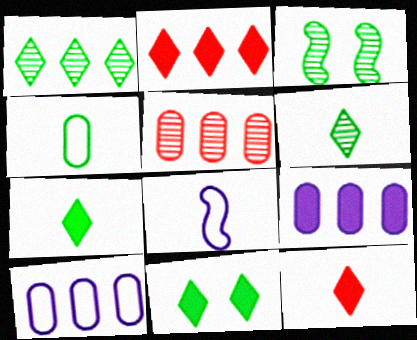[[3, 10, 12], 
[5, 8, 11]]